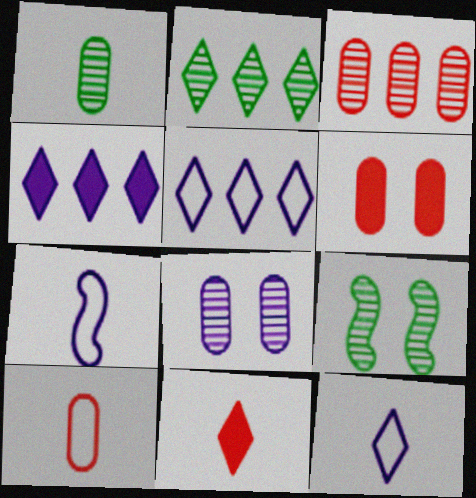[[1, 2, 9], 
[1, 3, 8], 
[1, 7, 11], 
[2, 6, 7], 
[3, 6, 10], 
[4, 7, 8], 
[4, 9, 10]]